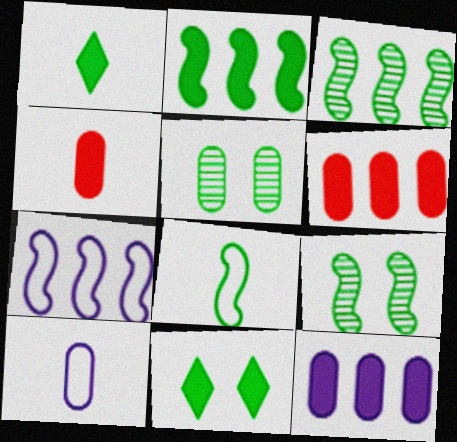[[2, 8, 9], 
[5, 6, 10]]